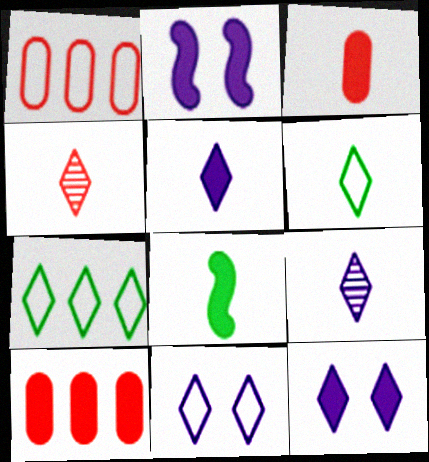[[3, 5, 8], 
[4, 5, 6], 
[4, 7, 12], 
[8, 10, 12]]